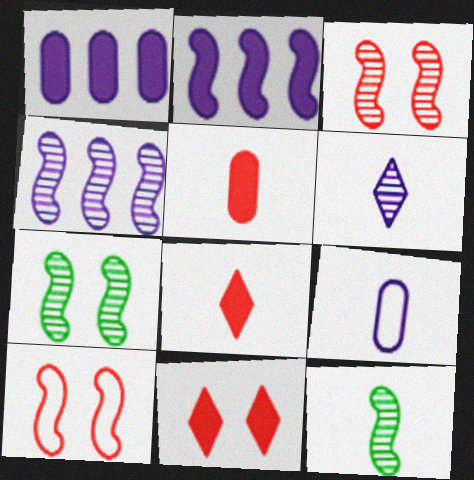[[2, 10, 12], 
[3, 4, 12], 
[8, 9, 12]]